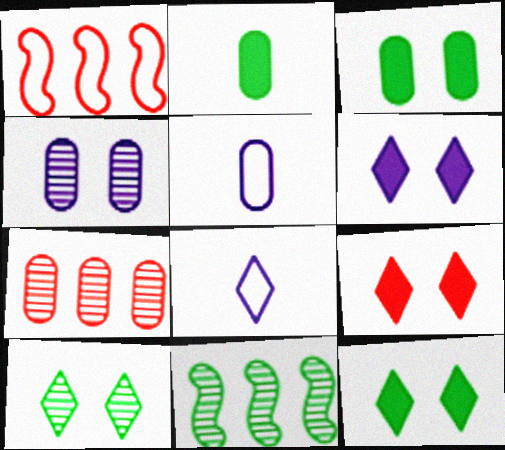[[3, 5, 7], 
[5, 9, 11], 
[6, 9, 12]]